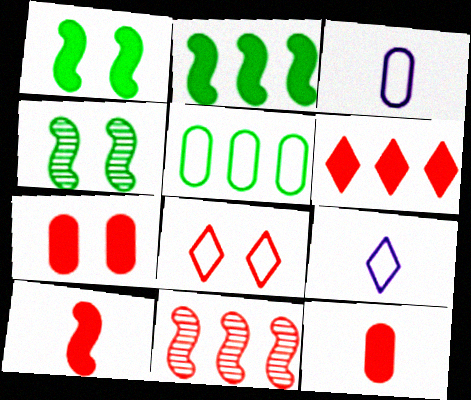[[3, 4, 6], 
[6, 7, 10], 
[8, 11, 12]]